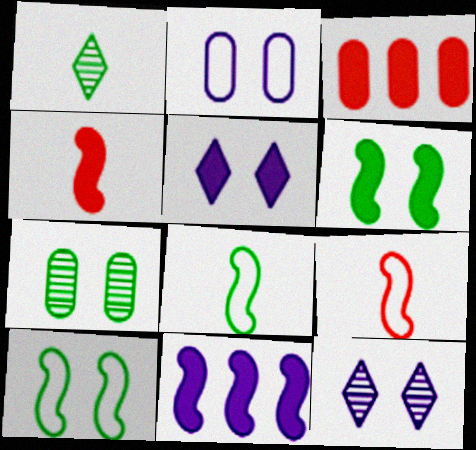[[3, 8, 12], 
[4, 6, 11]]